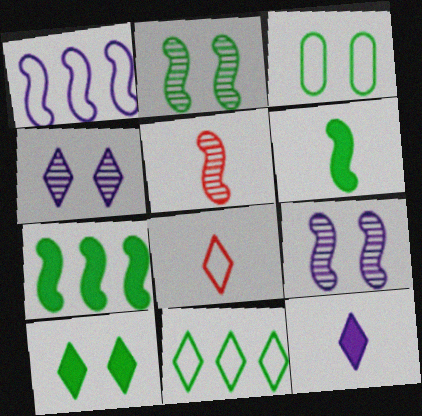[[1, 3, 8], 
[2, 3, 10]]